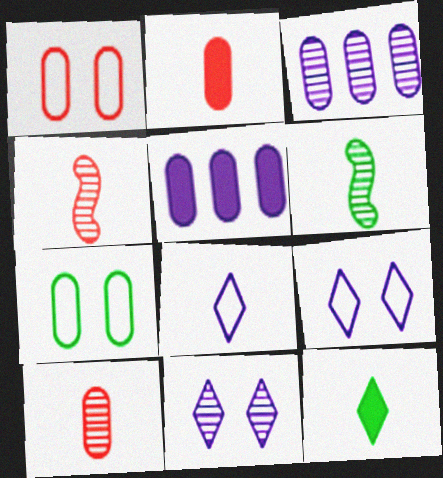[[2, 3, 7], 
[2, 6, 8], 
[5, 7, 10]]